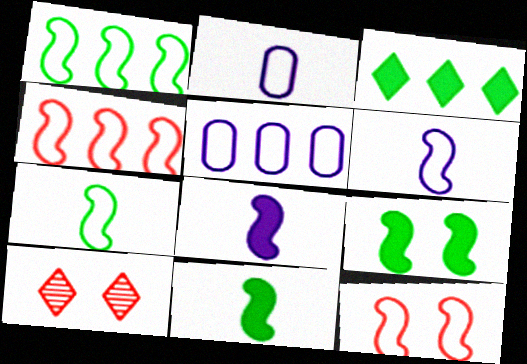[[1, 6, 12], 
[5, 10, 11]]